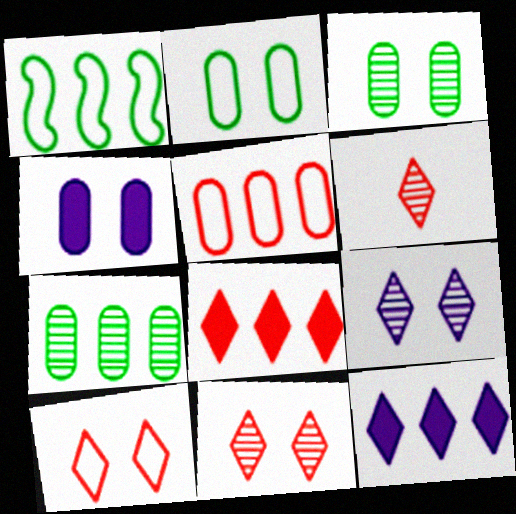[[1, 4, 6], 
[6, 8, 10]]